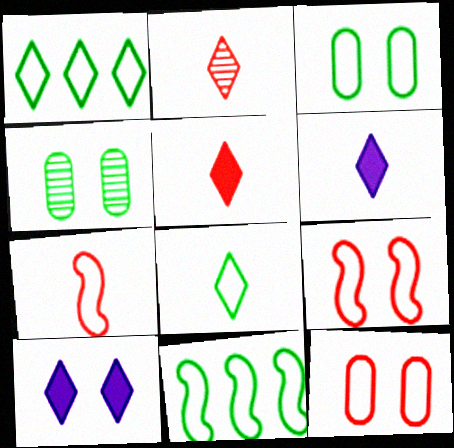[[1, 2, 10], 
[2, 6, 8], 
[3, 8, 11], 
[4, 9, 10]]